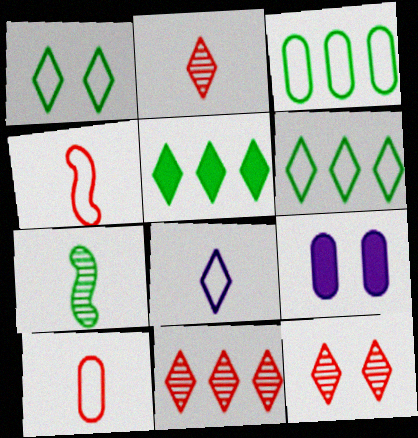[[2, 11, 12], 
[5, 8, 12]]